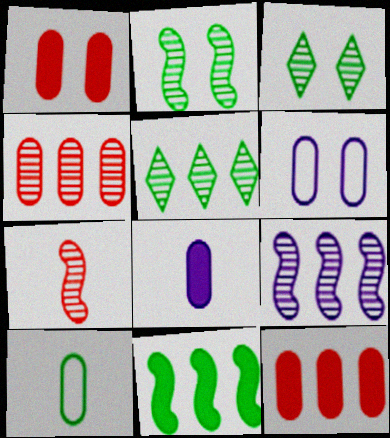[[2, 7, 9], 
[3, 10, 11], 
[4, 5, 9]]